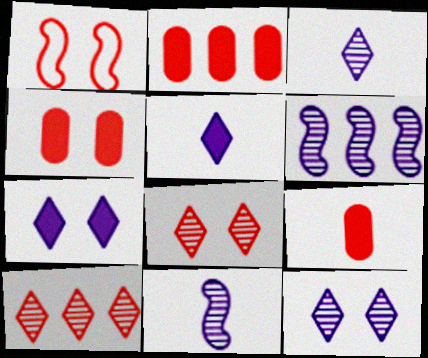[[1, 4, 8], 
[1, 9, 10], 
[2, 4, 9]]